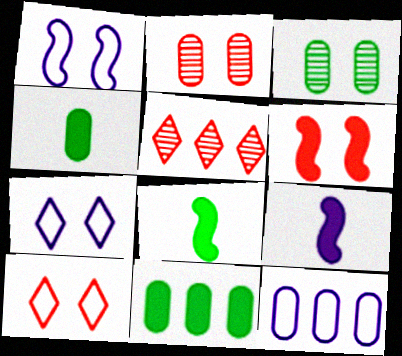[[1, 4, 5], 
[2, 4, 12], 
[2, 6, 10], 
[3, 6, 7]]